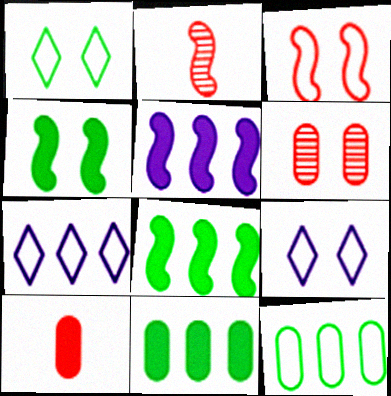[[2, 9, 11], 
[4, 6, 9]]